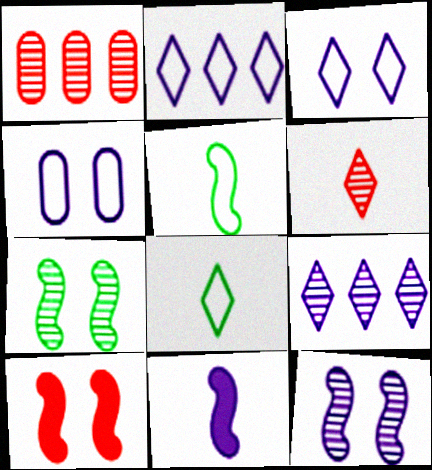[[4, 9, 11]]